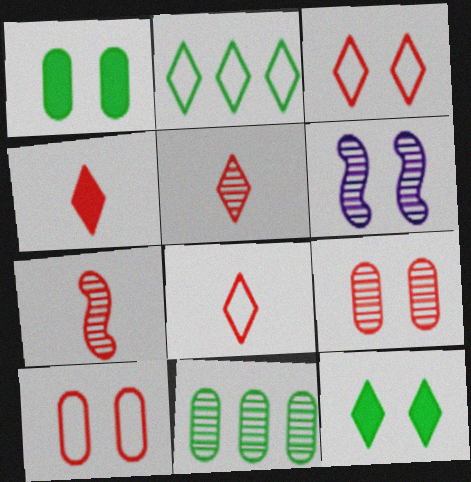[[1, 3, 6], 
[4, 5, 8], 
[5, 6, 11], 
[6, 10, 12]]